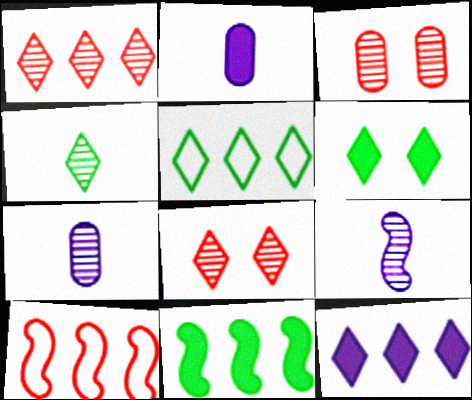[[1, 5, 12], 
[4, 5, 6], 
[6, 7, 10]]